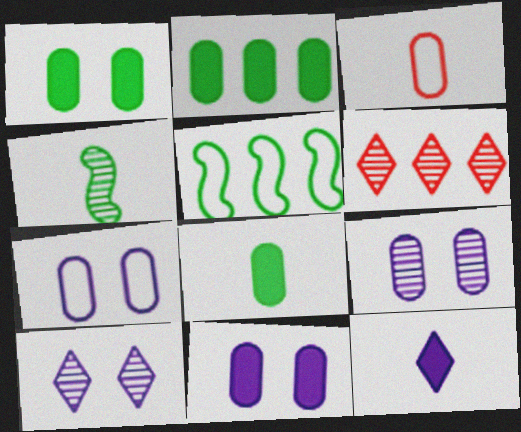[[1, 2, 8], 
[2, 3, 9], 
[3, 4, 12], 
[4, 6, 9], 
[7, 9, 11]]